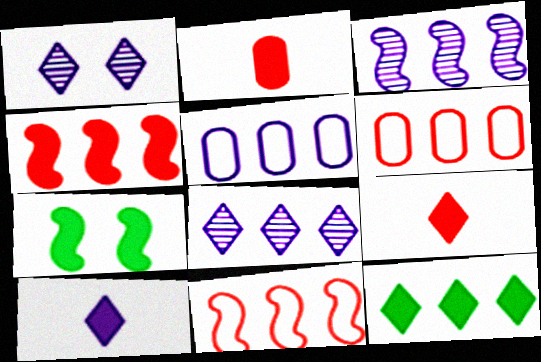[[3, 6, 12]]